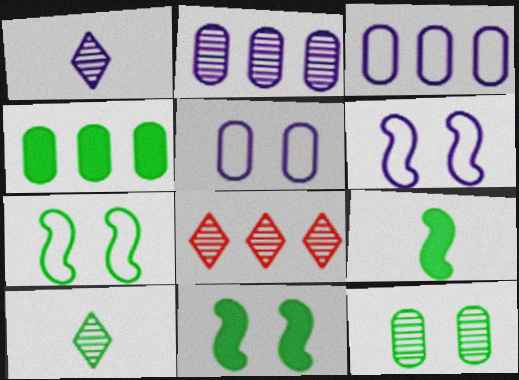[[4, 7, 10], 
[5, 8, 9]]